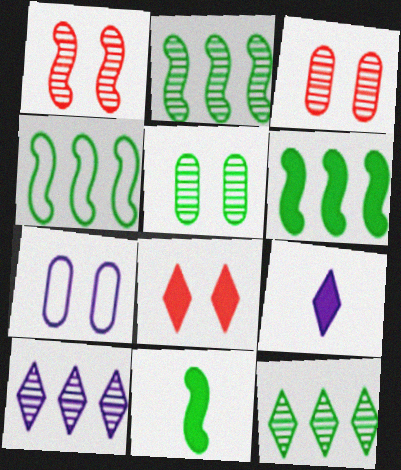[[2, 4, 6], 
[3, 4, 9]]